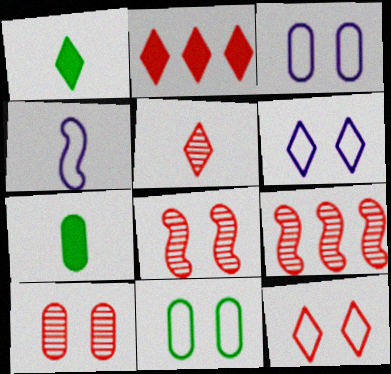[[1, 3, 9], 
[2, 5, 12], 
[4, 5, 7], 
[5, 9, 10], 
[6, 7, 9]]